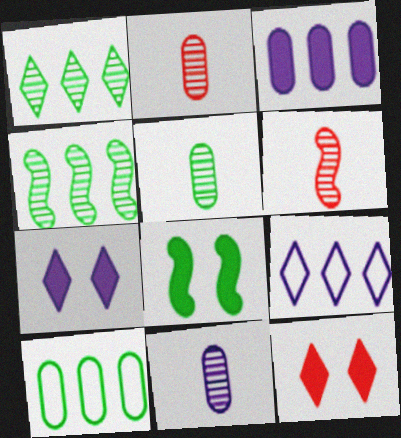[[2, 5, 11], 
[2, 8, 9], 
[6, 7, 10]]